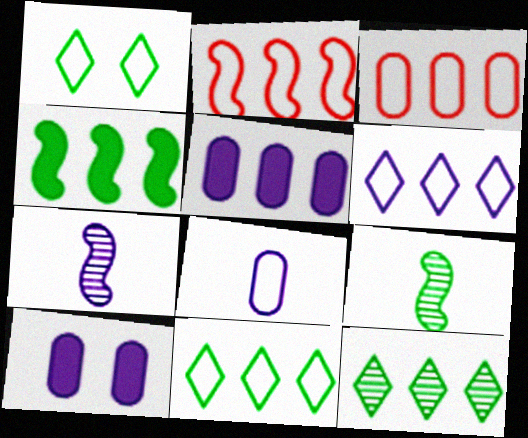[[1, 2, 8], 
[2, 5, 12], 
[6, 7, 10]]